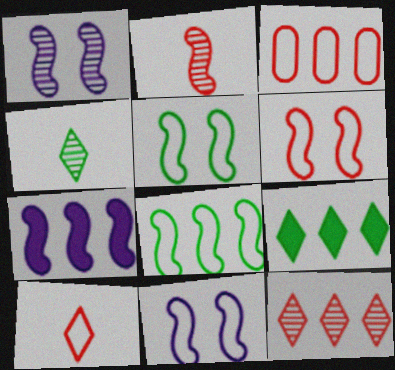[[2, 5, 7], 
[3, 6, 10], 
[5, 6, 11]]